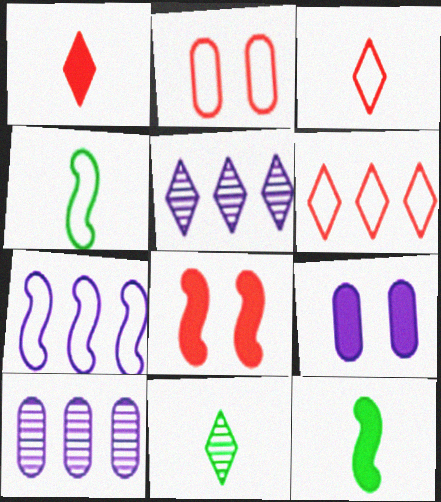[[2, 5, 12]]